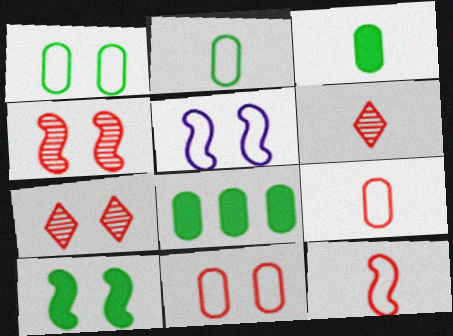[[4, 5, 10], 
[5, 6, 8]]